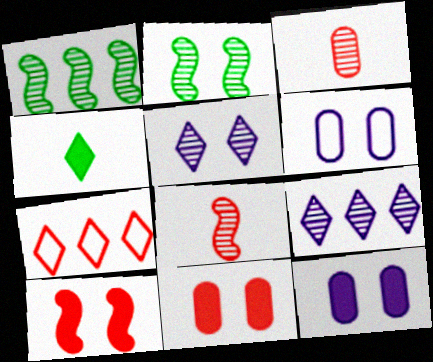[[1, 3, 5], 
[2, 3, 9], 
[3, 7, 10], 
[4, 5, 7], 
[7, 8, 11]]